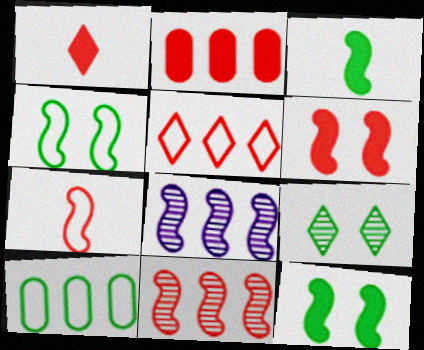[[1, 2, 6], 
[2, 5, 11], 
[3, 9, 10], 
[6, 7, 11], 
[7, 8, 12]]